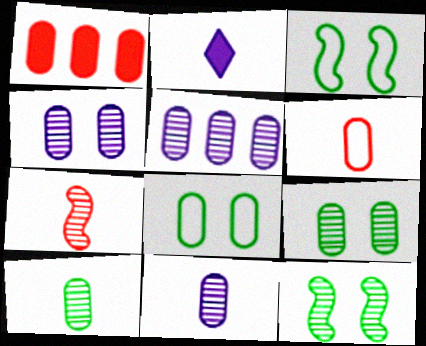[[1, 8, 11], 
[4, 5, 11]]